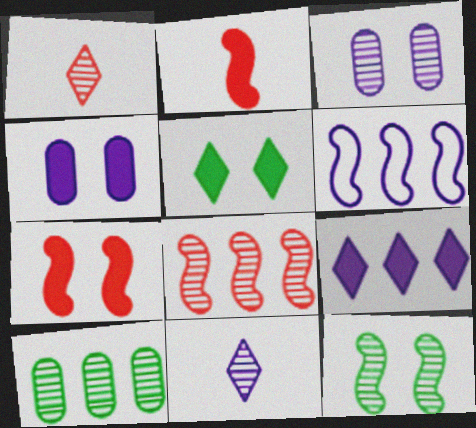[[2, 6, 12], 
[4, 5, 7], 
[4, 6, 11]]